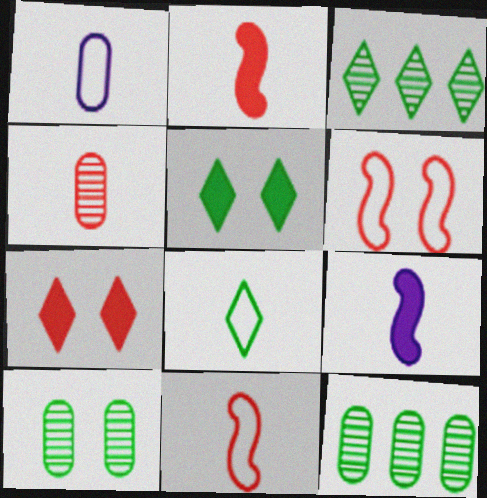[[1, 8, 11], 
[3, 5, 8], 
[4, 8, 9]]